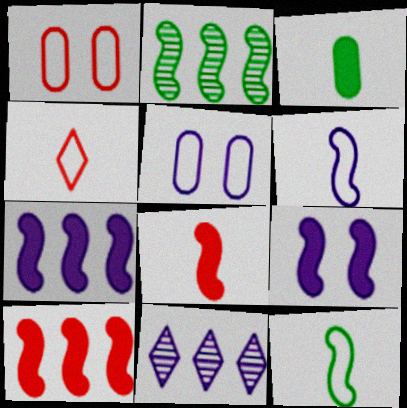[]